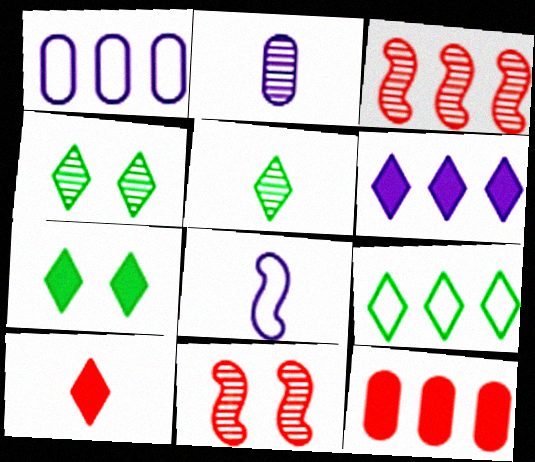[[2, 3, 4], 
[4, 8, 12], 
[5, 7, 9], 
[6, 7, 10]]